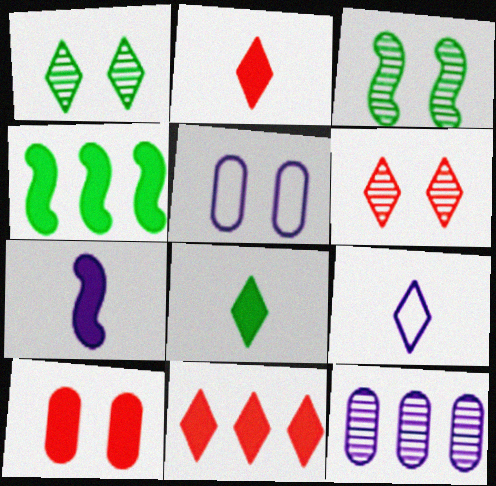[[1, 9, 11]]